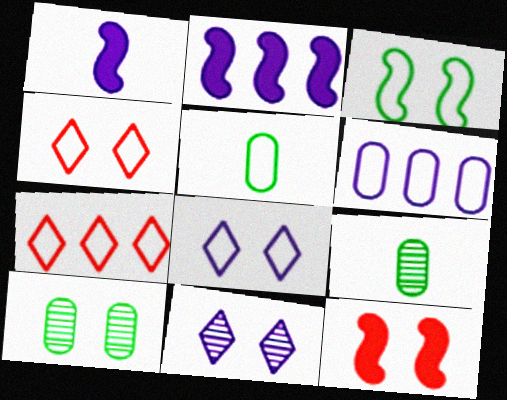[[1, 6, 11], 
[1, 7, 10], 
[2, 4, 9], 
[8, 10, 12]]